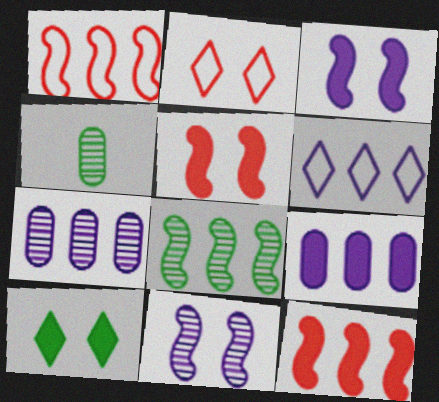[[4, 5, 6]]